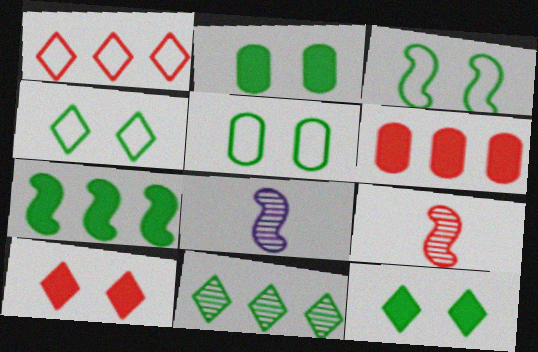[[1, 2, 8], 
[3, 4, 5], 
[4, 6, 8]]